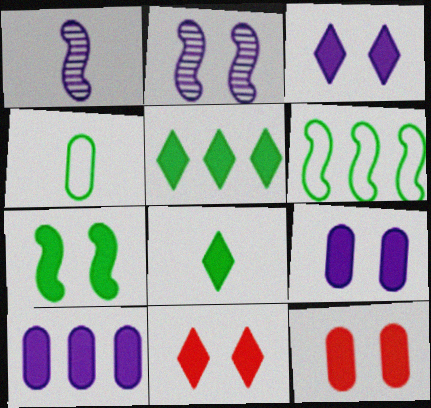[[3, 7, 12], 
[7, 9, 11]]